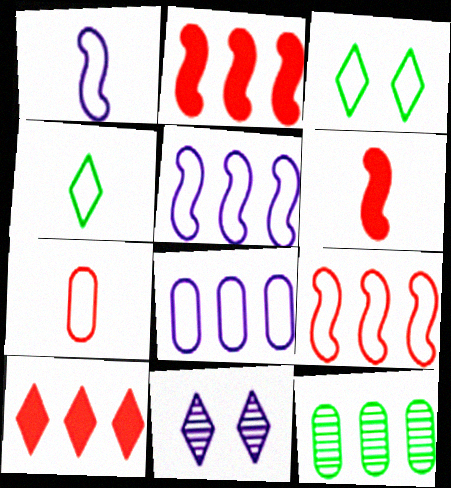[[1, 4, 7], 
[3, 5, 7], 
[4, 10, 11], 
[5, 10, 12]]